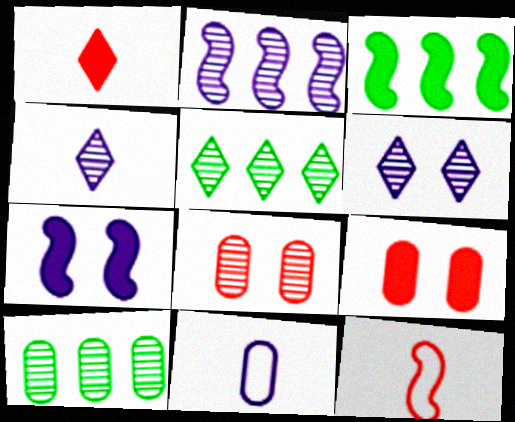[[9, 10, 11]]